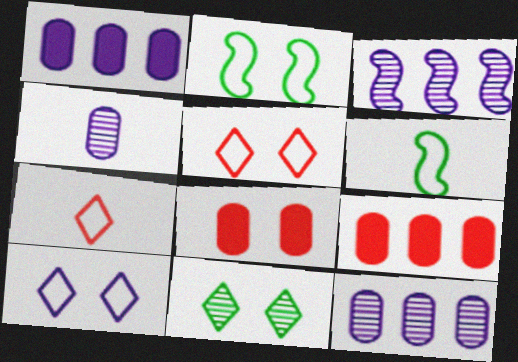[]